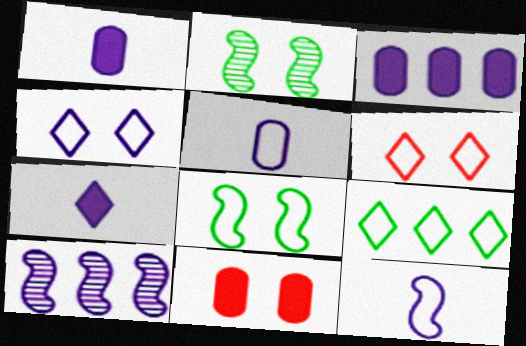[[1, 4, 10], 
[2, 4, 11]]